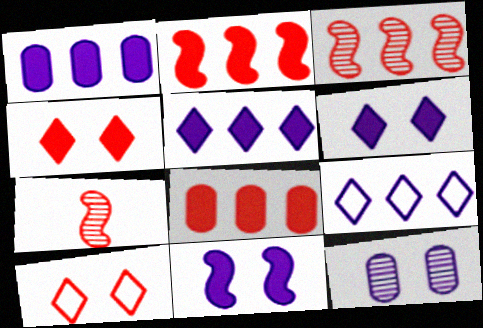[[7, 8, 10]]